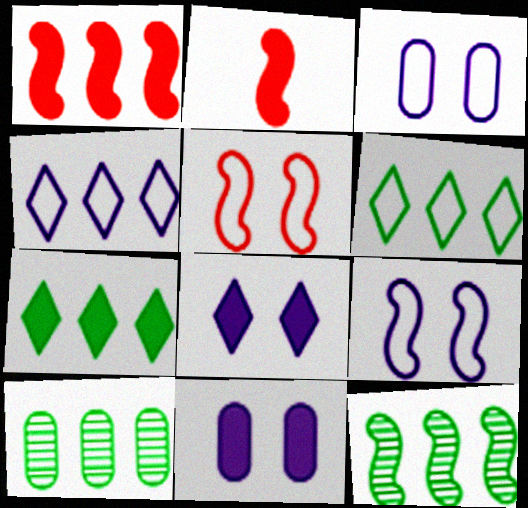[[1, 4, 10], 
[2, 7, 11], 
[2, 9, 12]]